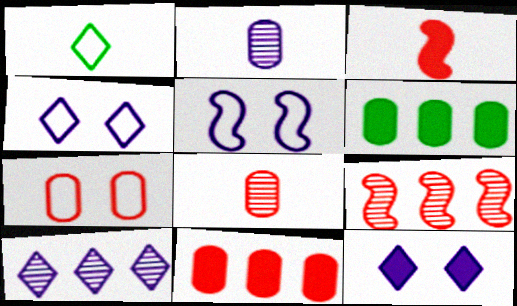[[1, 2, 3], 
[2, 6, 7], 
[3, 6, 12], 
[7, 8, 11]]